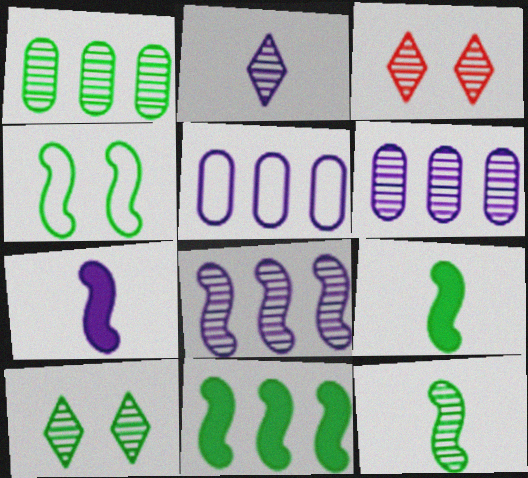[[1, 10, 12], 
[3, 5, 9], 
[3, 6, 12], 
[4, 11, 12]]